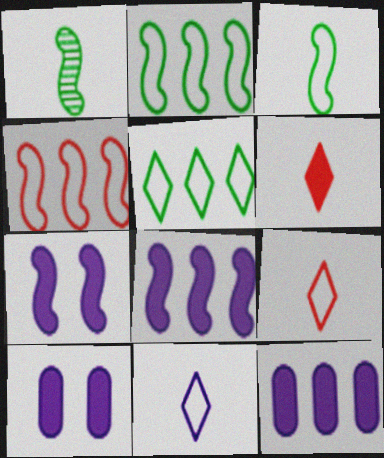[[1, 4, 7]]